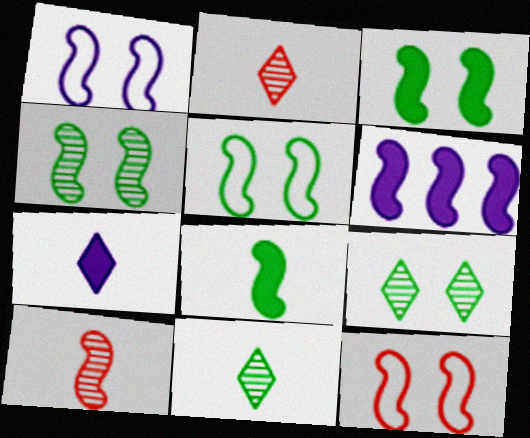[[1, 5, 12], 
[3, 4, 5], 
[5, 6, 10]]